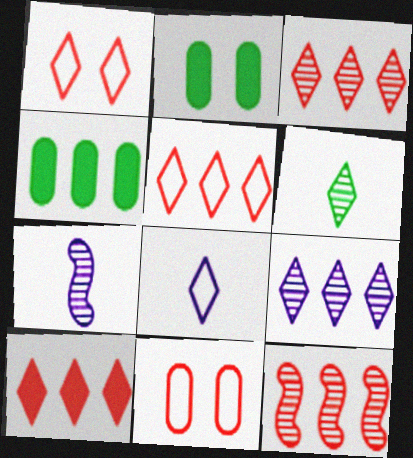[[1, 4, 7], 
[2, 5, 7], 
[2, 8, 12], 
[3, 5, 10]]